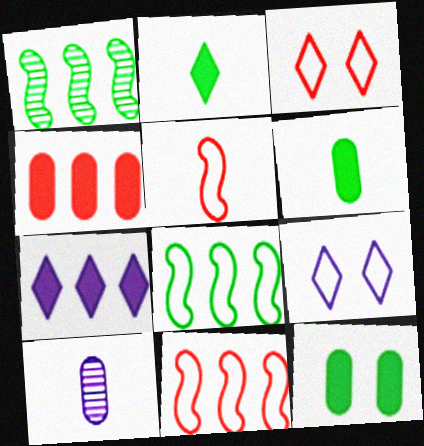[[2, 5, 10]]